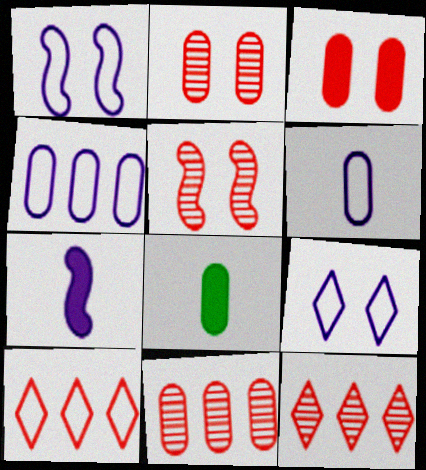[[1, 8, 12], 
[2, 4, 8]]